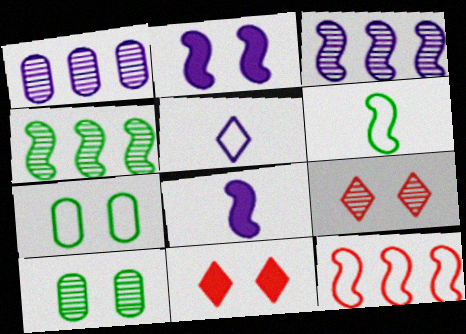[[1, 2, 5], 
[1, 6, 11], 
[2, 7, 9], 
[5, 7, 12]]